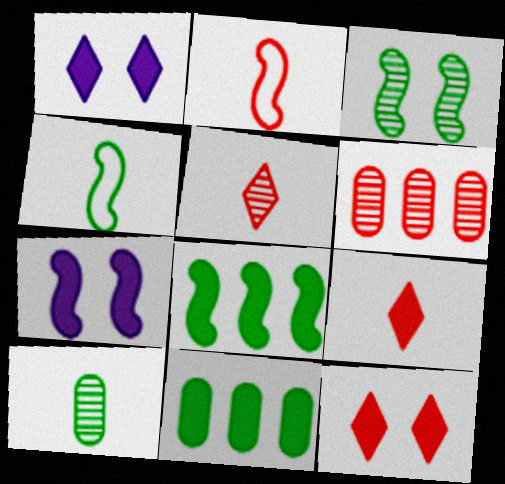[[1, 4, 6], 
[2, 6, 12], 
[3, 4, 8], 
[7, 9, 11]]